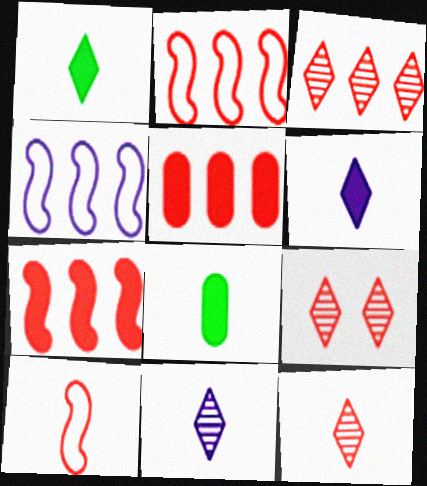[[2, 3, 5], 
[3, 9, 12], 
[4, 8, 9], 
[5, 9, 10], 
[8, 10, 11]]